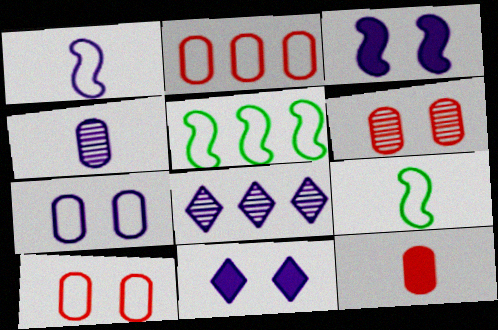[[2, 6, 12]]